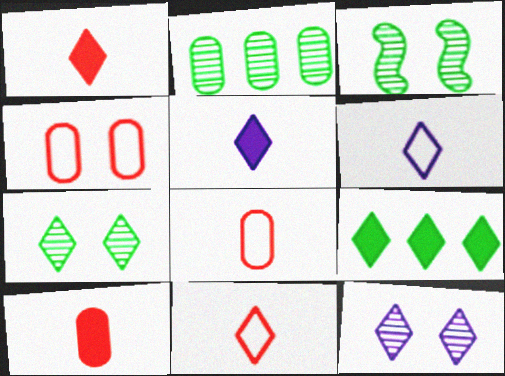[[9, 11, 12]]